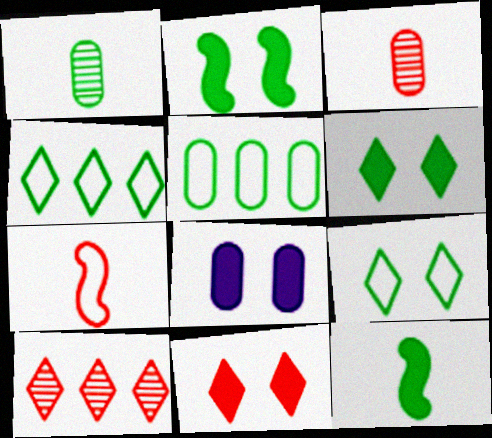[[1, 2, 4], 
[2, 8, 11], 
[3, 5, 8]]